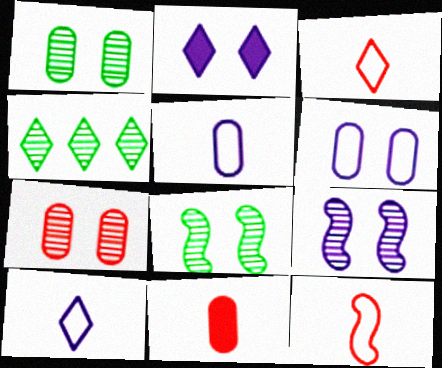[[2, 3, 4], 
[2, 6, 9]]